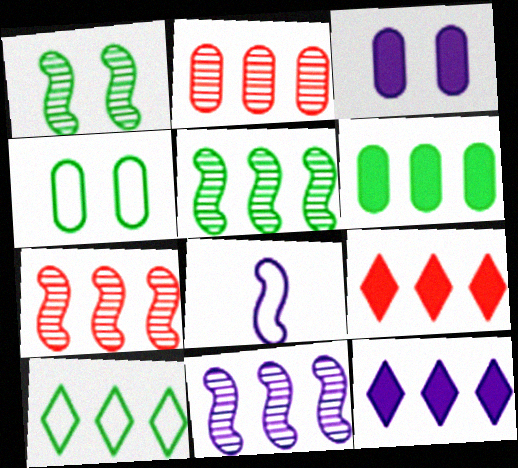[[5, 6, 10], 
[5, 7, 11]]